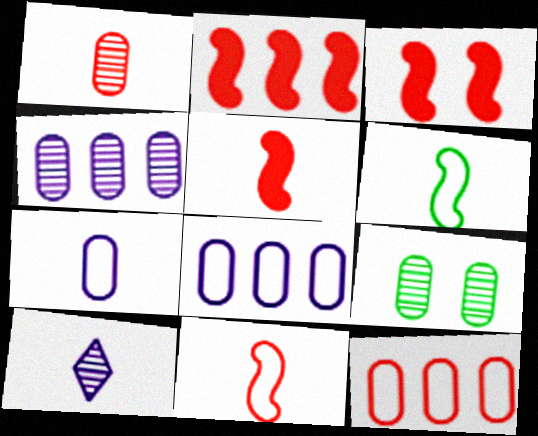[[1, 4, 9], 
[2, 3, 5]]